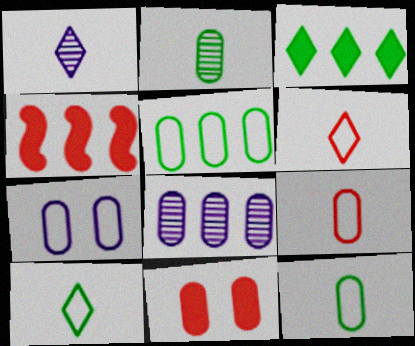[[5, 7, 9], 
[8, 11, 12]]